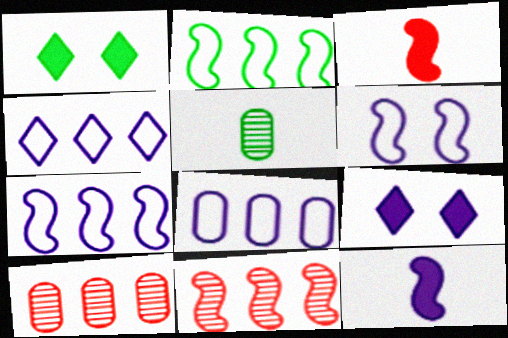[[1, 2, 5], 
[4, 7, 8]]